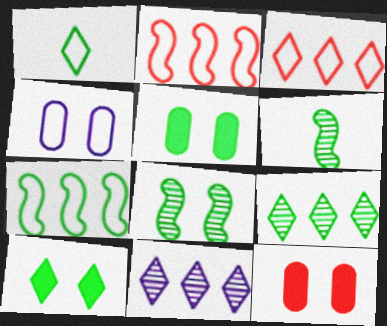[[1, 2, 4], 
[1, 9, 10]]